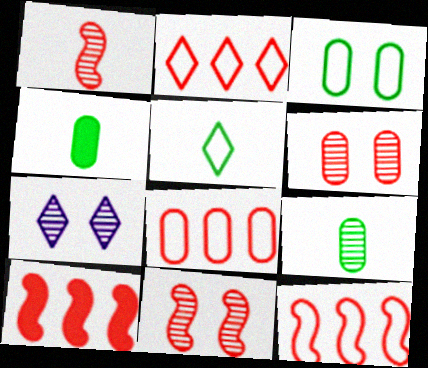[[2, 8, 12], 
[4, 7, 12]]